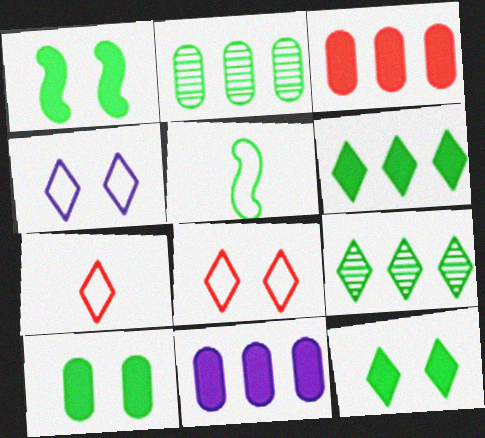[[1, 10, 12], 
[2, 5, 12], 
[5, 9, 10]]